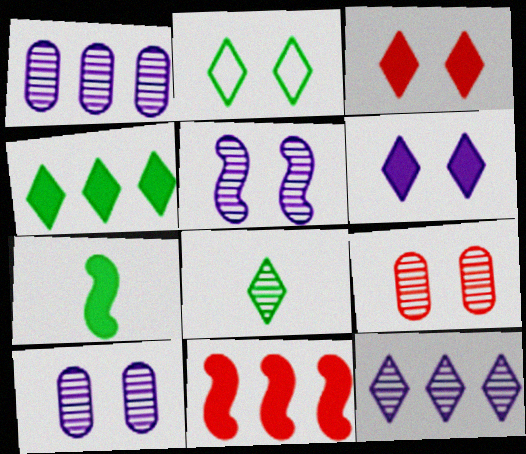[[2, 4, 8]]